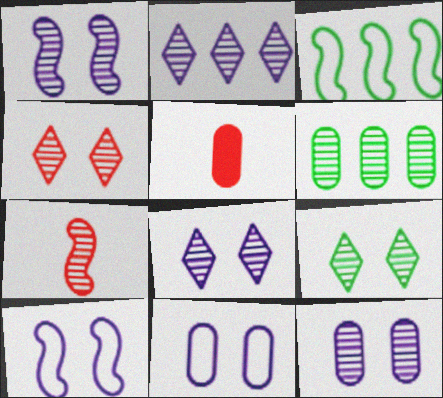[[1, 8, 12], 
[3, 5, 8], 
[4, 8, 9], 
[5, 6, 11], 
[6, 7, 8]]